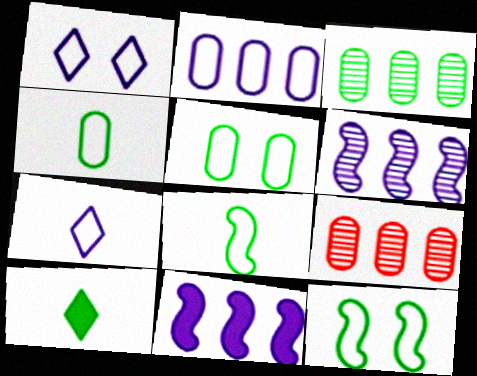[[3, 10, 12]]